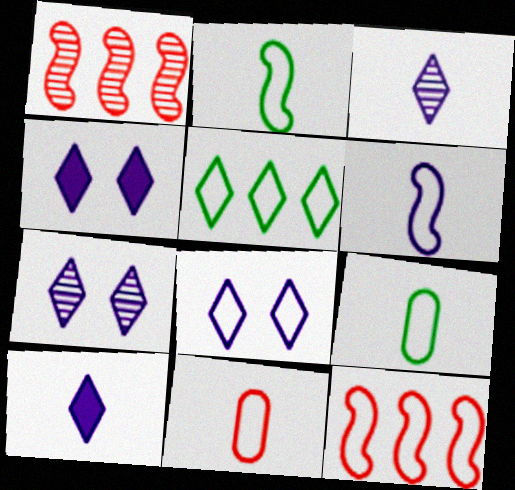[[1, 4, 9], 
[4, 7, 8], 
[8, 9, 12]]